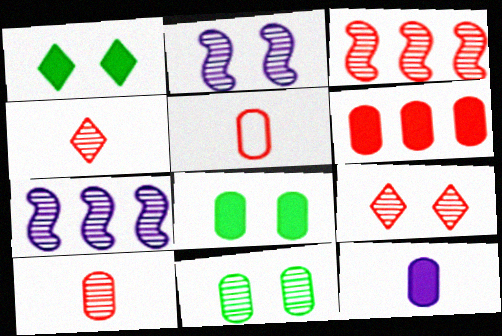[[1, 5, 7], 
[2, 9, 11], 
[3, 9, 10], 
[4, 7, 11], 
[6, 8, 12]]